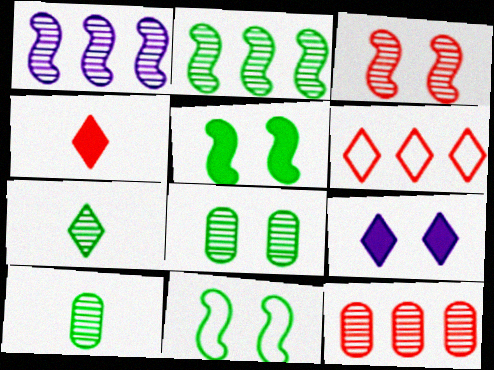[[2, 7, 8], 
[6, 7, 9]]